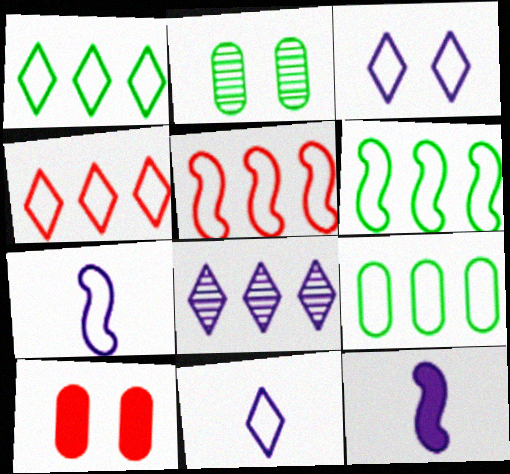[[1, 6, 9], 
[2, 4, 12]]